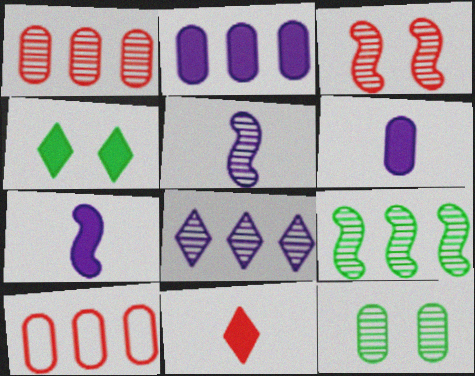[[1, 8, 9], 
[3, 5, 9], 
[3, 10, 11], 
[4, 5, 10], 
[6, 10, 12]]